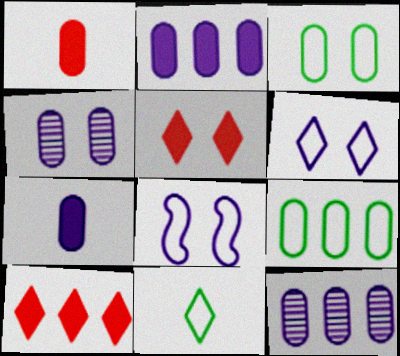[[1, 3, 12], 
[1, 4, 9]]